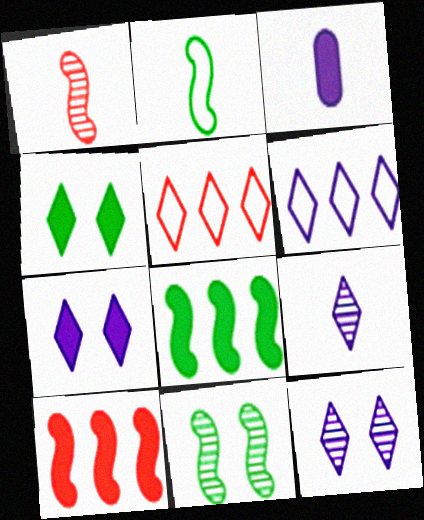[[2, 8, 11], 
[3, 4, 10], 
[3, 5, 11], 
[4, 5, 9], 
[6, 7, 9]]